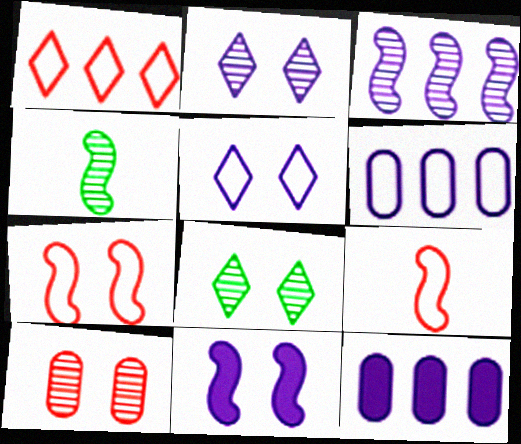[[8, 9, 12]]